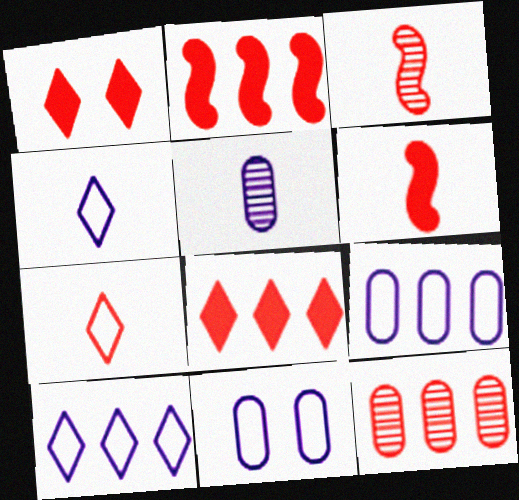[]